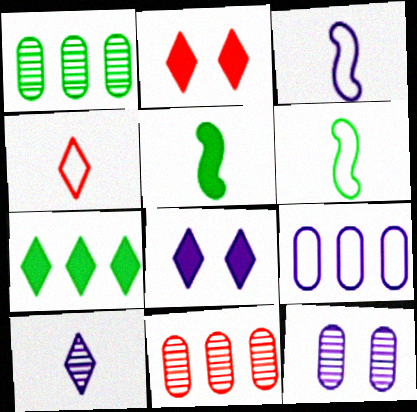[[1, 2, 3], 
[6, 8, 11]]